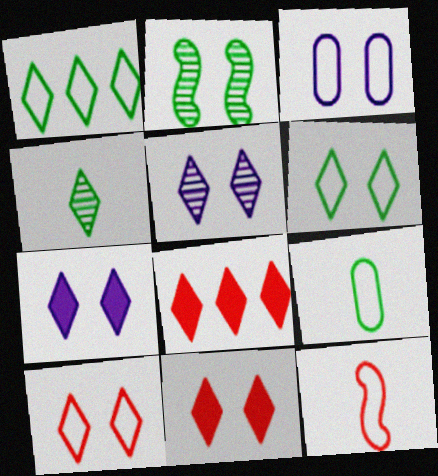[[1, 3, 12], 
[2, 3, 11], 
[5, 6, 11]]